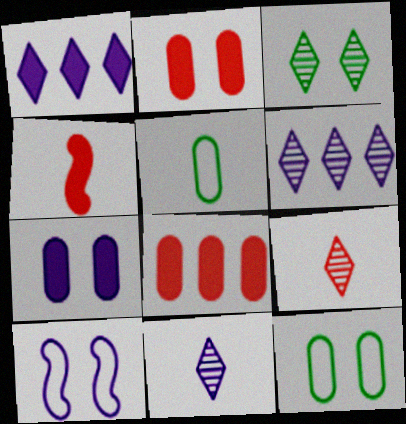[[2, 3, 10], 
[3, 6, 9], 
[4, 5, 11], 
[4, 6, 12]]